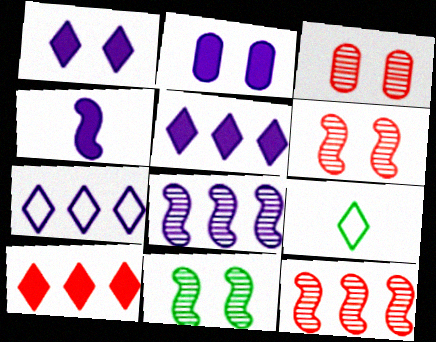[[2, 4, 5], 
[2, 9, 12]]